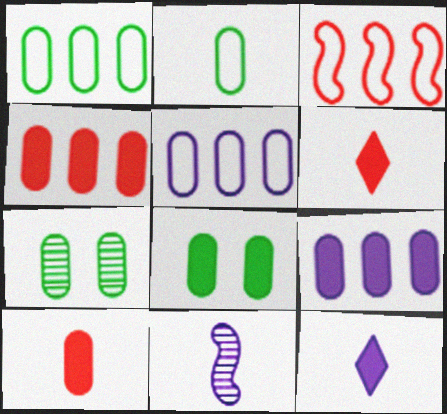[[2, 6, 11], 
[3, 7, 12], 
[5, 7, 10], 
[8, 9, 10]]